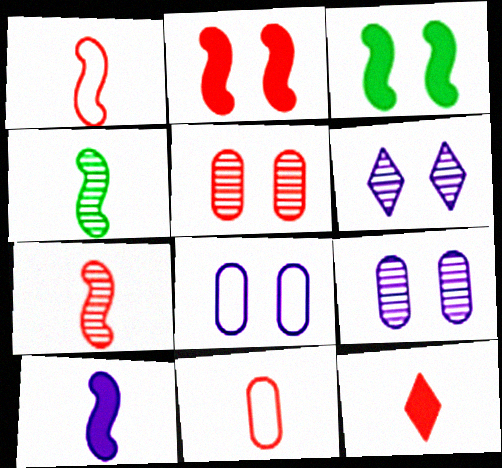[[1, 4, 10], 
[7, 11, 12]]